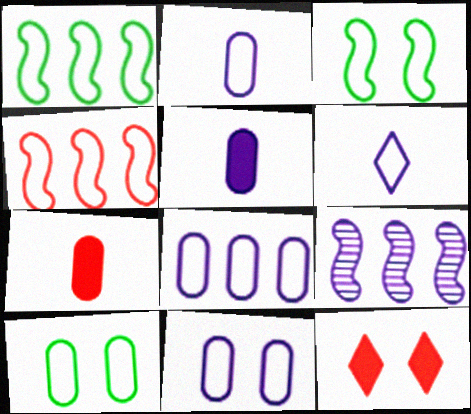[[2, 8, 11], 
[4, 6, 10]]